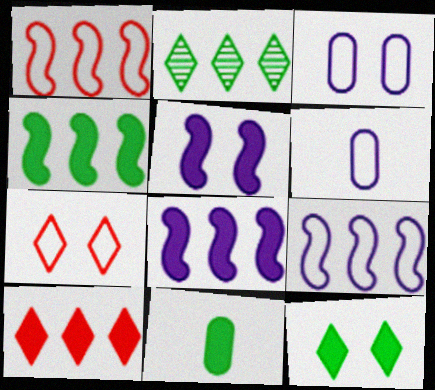[[4, 11, 12], 
[5, 10, 11]]